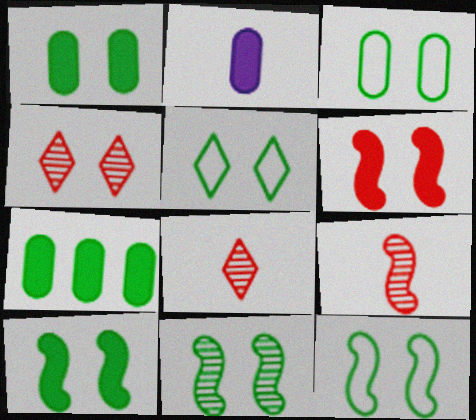[[1, 5, 11], 
[3, 5, 12], 
[10, 11, 12]]